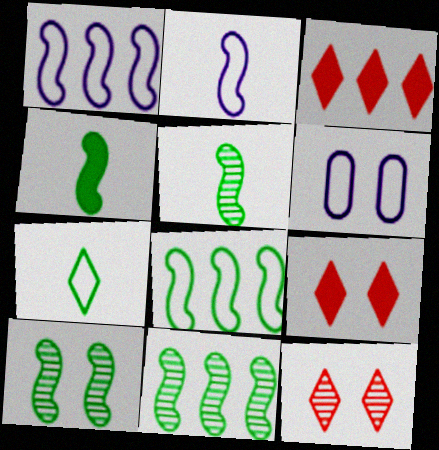[[3, 5, 6], 
[4, 8, 10], 
[5, 10, 11], 
[6, 9, 10]]